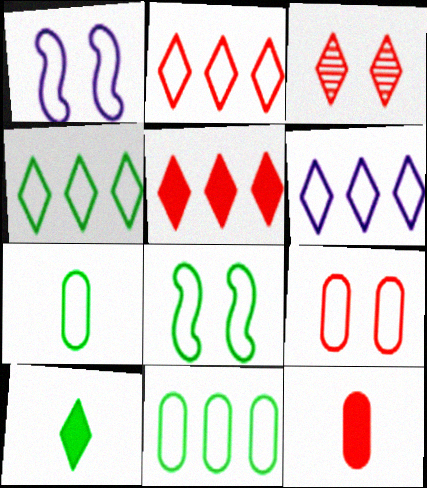[[1, 2, 7], 
[2, 4, 6], 
[3, 6, 10], 
[4, 7, 8]]